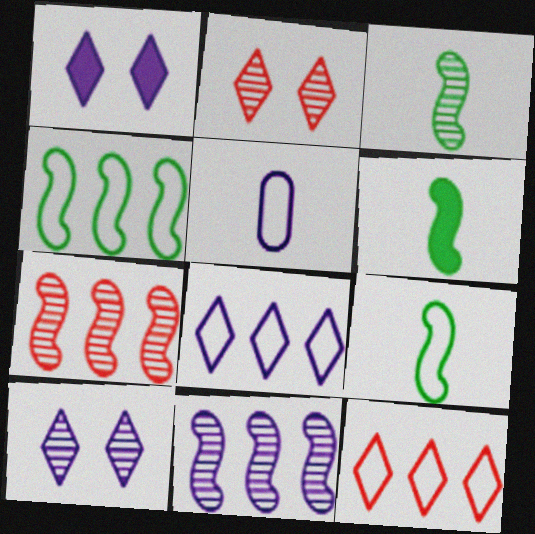[[1, 5, 11], 
[3, 6, 9]]